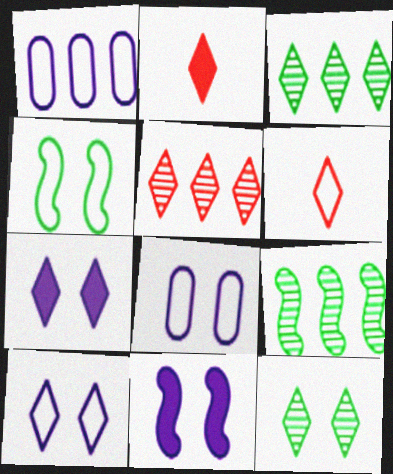[[1, 4, 6], 
[2, 3, 10], 
[2, 8, 9], 
[3, 6, 7]]